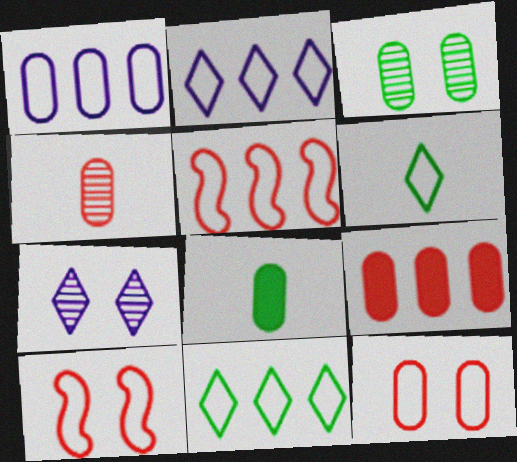[[1, 5, 11], 
[1, 6, 10], 
[4, 9, 12], 
[5, 7, 8]]